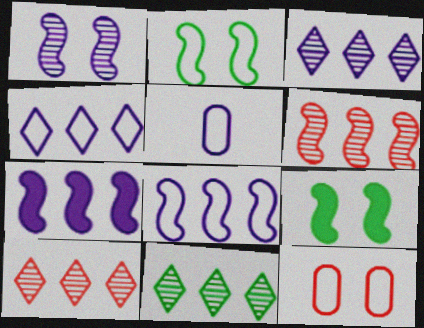[[3, 10, 11], 
[5, 9, 10]]